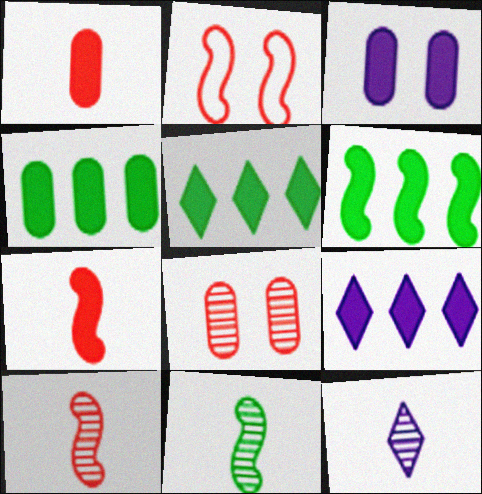[[1, 3, 4], 
[2, 4, 12], 
[3, 5, 7], 
[4, 5, 6]]